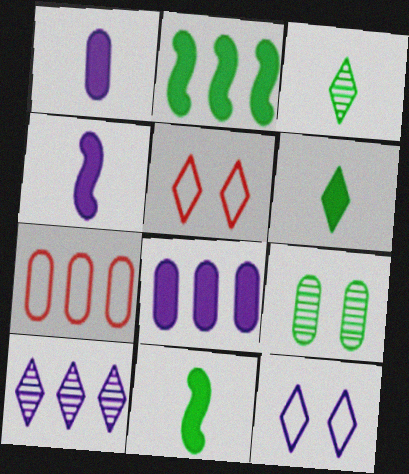[[1, 7, 9], 
[2, 7, 10], 
[5, 6, 10]]